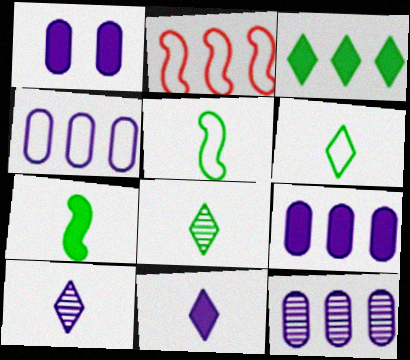[[1, 2, 8], 
[2, 3, 12], 
[4, 9, 12]]